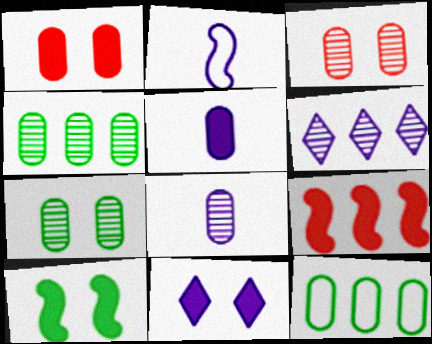[[1, 8, 12], 
[1, 10, 11], 
[3, 4, 8], 
[3, 5, 12], 
[6, 9, 12]]